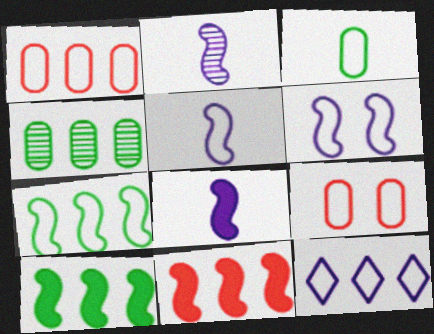[[1, 7, 12], 
[2, 5, 8], 
[4, 11, 12]]